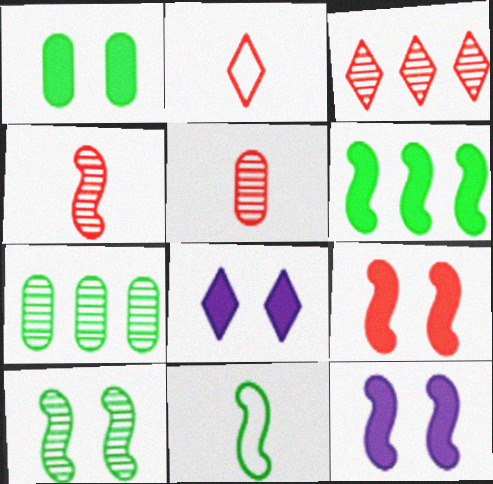[[1, 8, 9], 
[2, 7, 12], 
[6, 10, 11]]